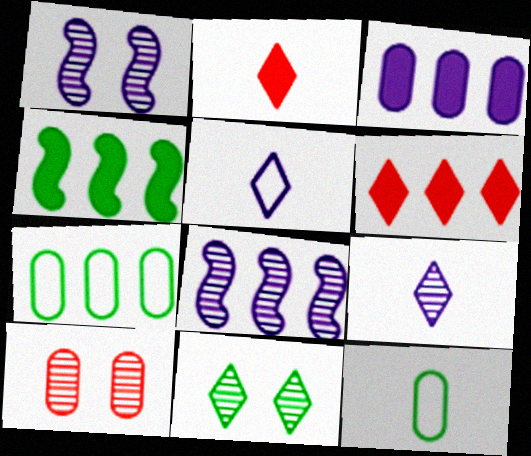[[1, 2, 7], 
[1, 3, 5], 
[1, 6, 12], 
[1, 10, 11], 
[3, 4, 6], 
[3, 10, 12], 
[4, 5, 10], 
[4, 11, 12], 
[5, 6, 11], 
[6, 7, 8]]